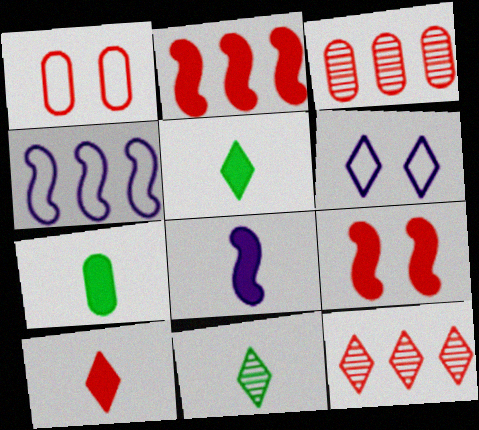[[5, 6, 12], 
[7, 8, 10]]